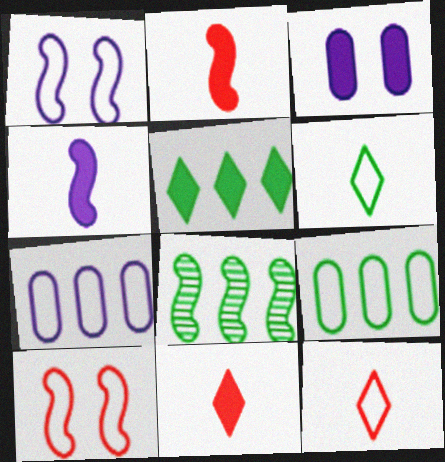[[1, 2, 8], 
[1, 9, 12], 
[2, 3, 5], 
[3, 8, 12], 
[4, 8, 10], 
[5, 8, 9], 
[6, 7, 10]]